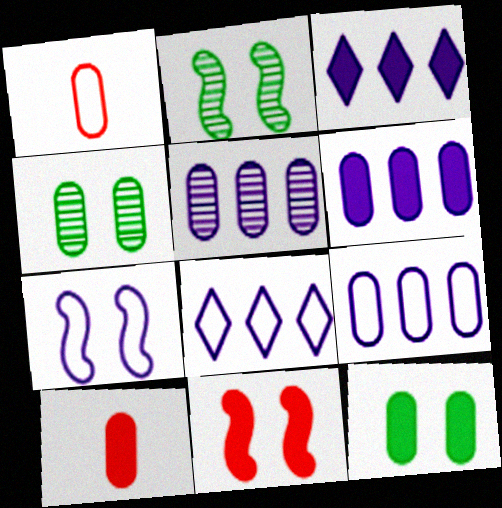[[1, 2, 3], 
[1, 4, 6], 
[1, 5, 12], 
[2, 7, 11], 
[2, 8, 10], 
[4, 9, 10], 
[5, 6, 9], 
[6, 10, 12]]